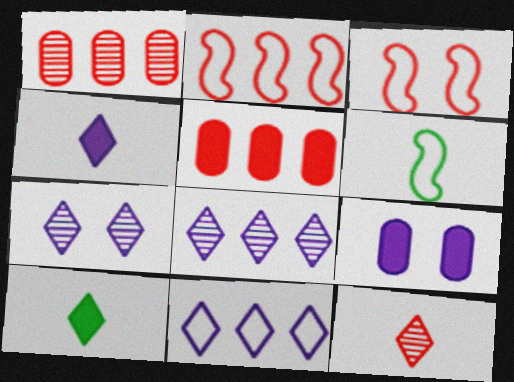[[3, 5, 12], 
[4, 7, 11], 
[5, 6, 7]]